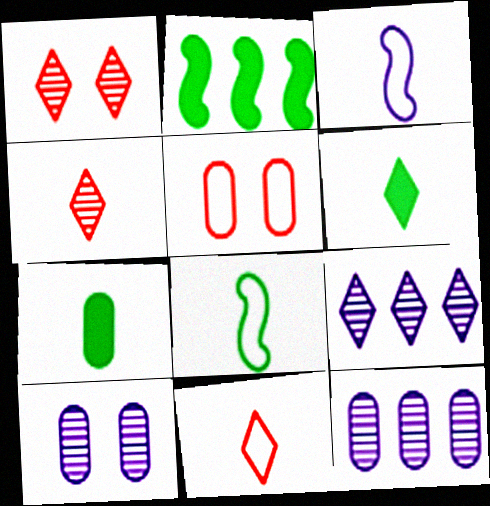[[2, 10, 11], 
[3, 4, 7], 
[5, 7, 12]]